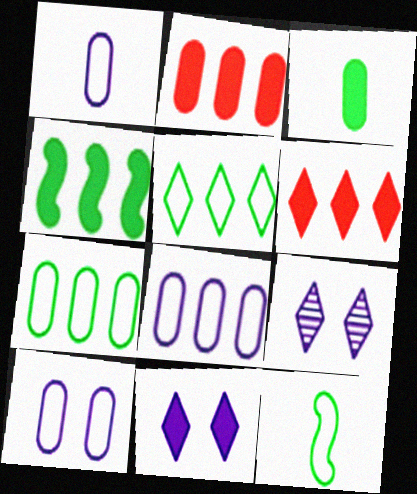[[1, 8, 10], 
[2, 9, 12]]